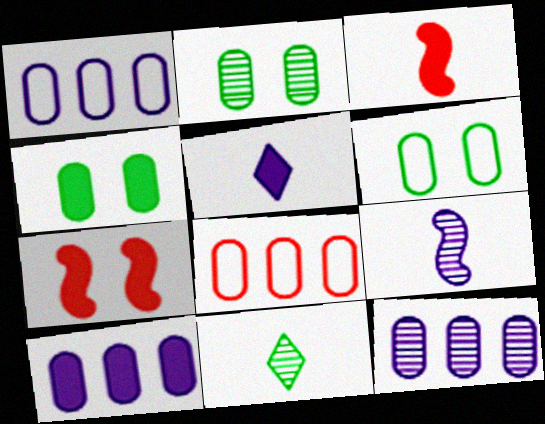[[1, 7, 11], 
[1, 10, 12], 
[2, 4, 6]]